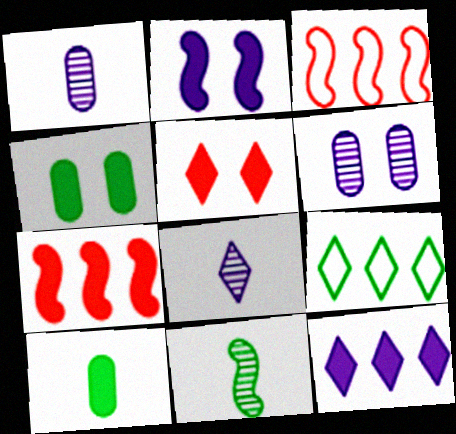[[2, 3, 11], 
[2, 4, 5], 
[3, 4, 8], 
[4, 9, 11], 
[5, 8, 9]]